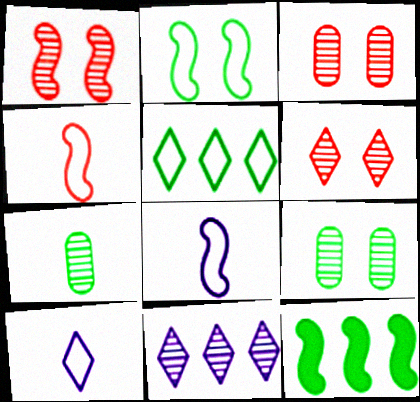[[1, 3, 6], 
[1, 7, 11], 
[1, 8, 12], 
[3, 10, 12]]